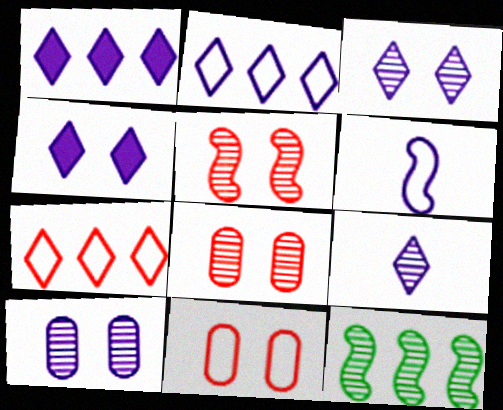[[1, 6, 10], 
[2, 4, 9], 
[8, 9, 12]]